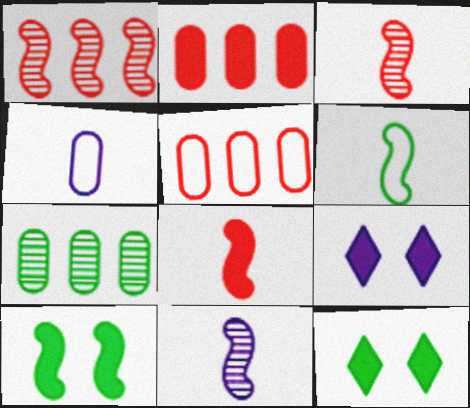[[1, 4, 12], 
[5, 11, 12], 
[6, 7, 12], 
[6, 8, 11]]